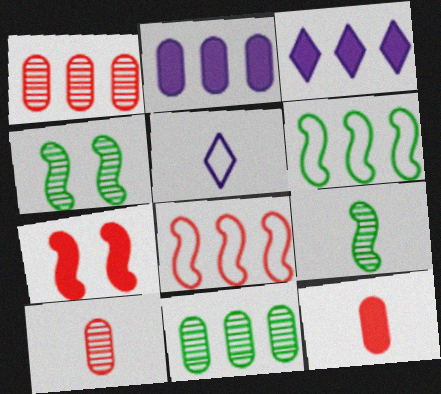[[1, 3, 6], 
[3, 8, 11], 
[5, 7, 11], 
[5, 9, 12]]